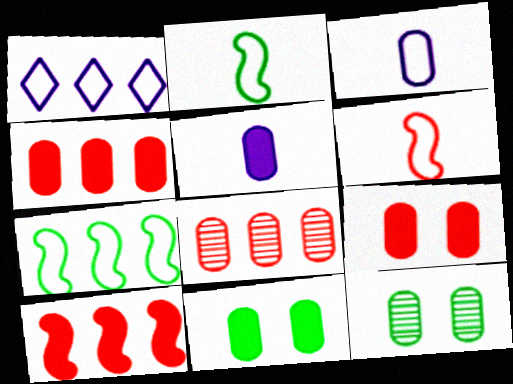[[3, 4, 12], 
[3, 8, 11], 
[4, 5, 11]]